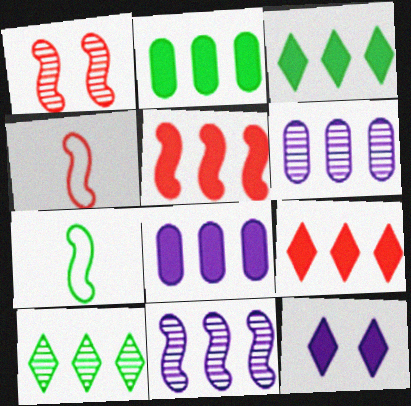[[1, 4, 5], 
[3, 5, 8]]